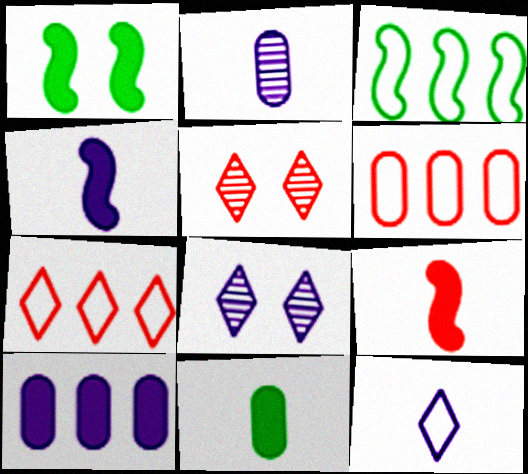[[1, 2, 7], 
[2, 4, 12], 
[5, 6, 9]]